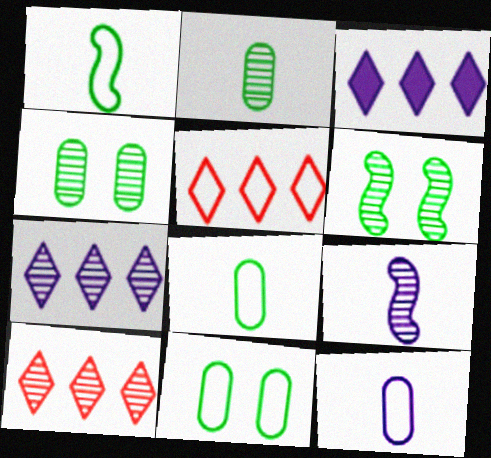[[4, 9, 10]]